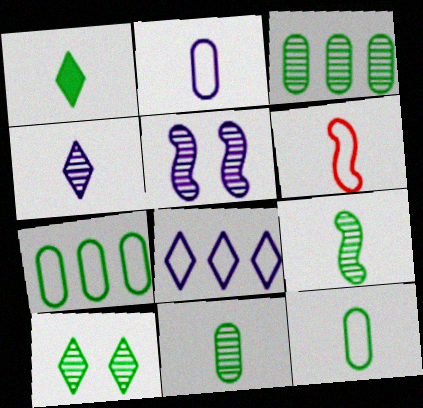[[1, 9, 12], 
[3, 9, 10]]